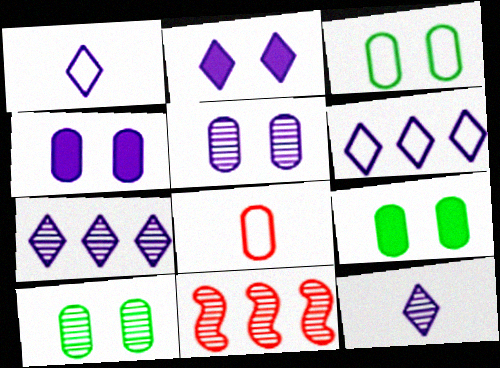[[1, 2, 7], 
[1, 9, 11], 
[2, 6, 12], 
[3, 9, 10], 
[10, 11, 12]]